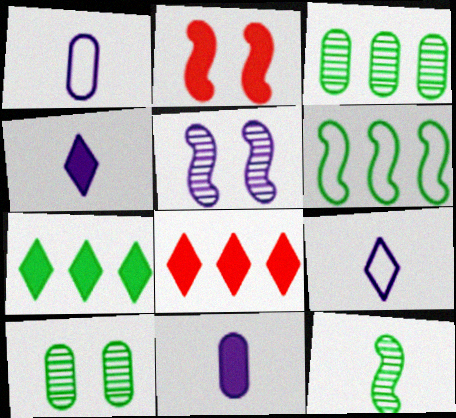[[2, 3, 9], 
[2, 7, 11], 
[3, 6, 7]]